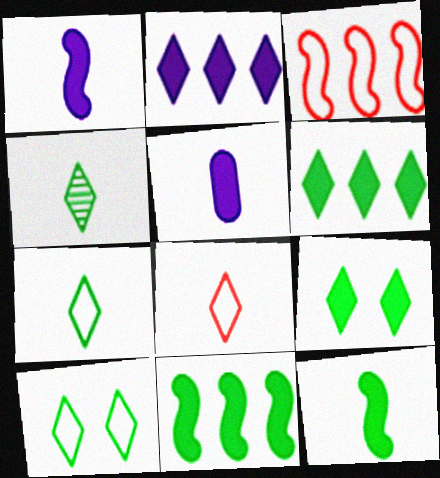[[4, 6, 10]]